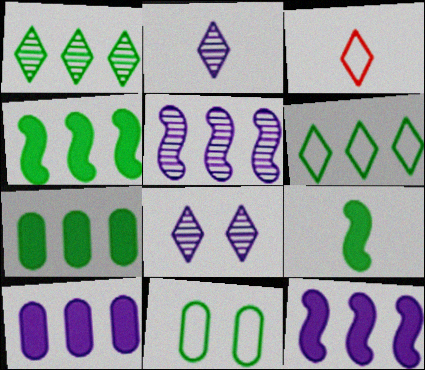[[1, 9, 11]]